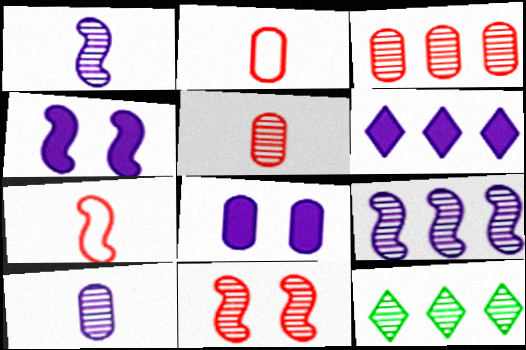[[2, 4, 12], 
[3, 9, 12], 
[7, 8, 12], 
[10, 11, 12]]